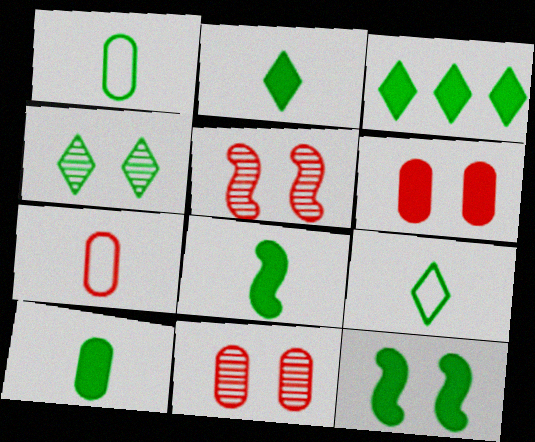[[2, 8, 10], 
[3, 4, 9], 
[3, 10, 12]]